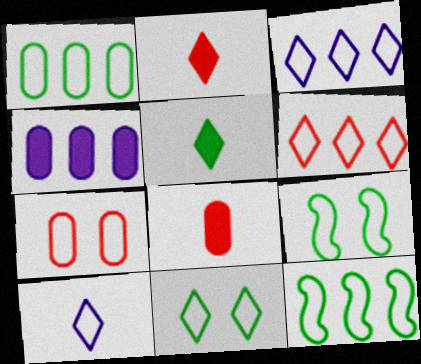[[6, 10, 11], 
[7, 10, 12]]